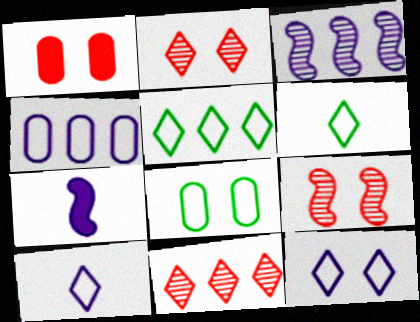[[1, 3, 6], 
[7, 8, 11]]